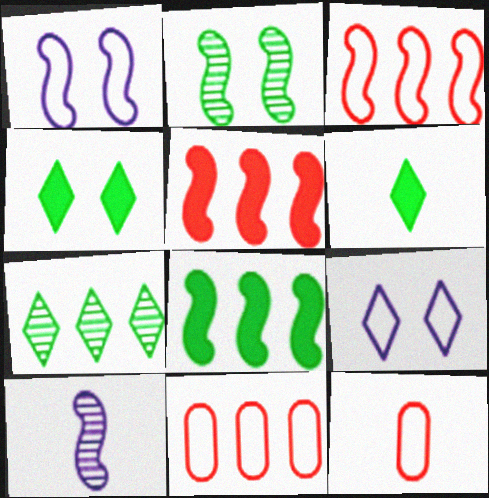[[4, 10, 11], 
[6, 10, 12]]